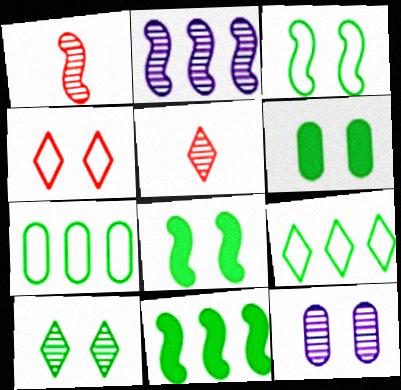[[3, 6, 10], 
[4, 8, 12]]